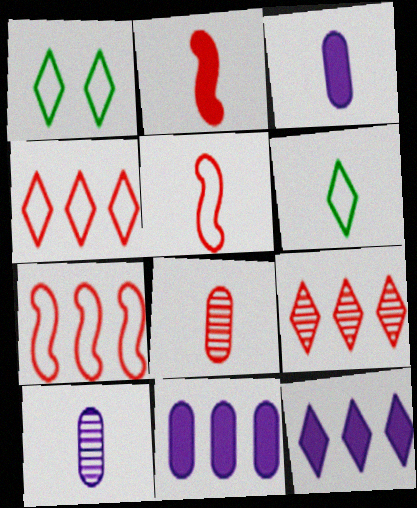[[2, 6, 10]]